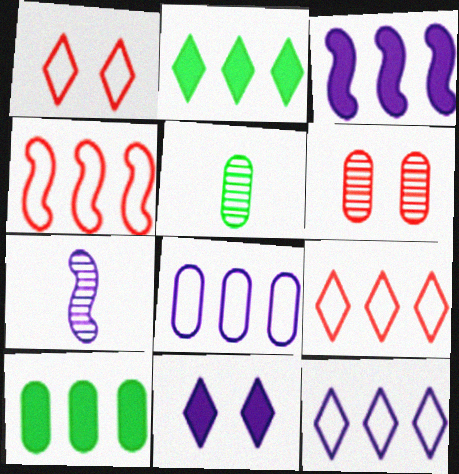[[1, 3, 5], 
[1, 7, 10], 
[4, 5, 11], 
[7, 8, 11]]